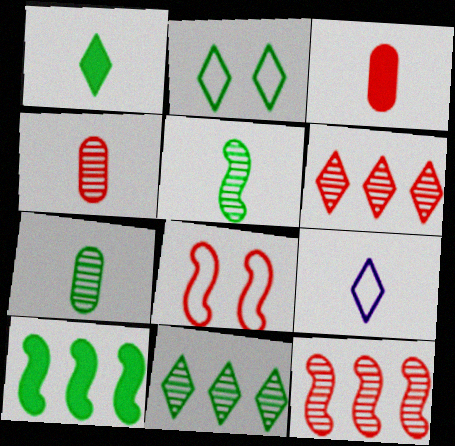[[1, 2, 11], 
[2, 7, 10], 
[3, 5, 9], 
[3, 6, 8]]